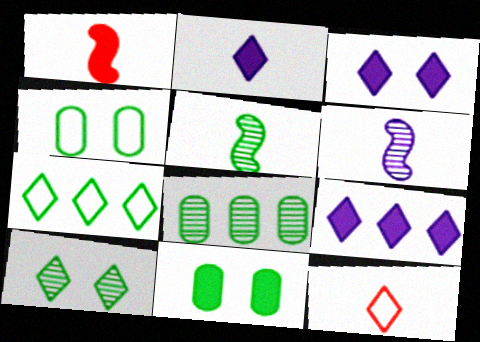[[1, 9, 11], 
[2, 3, 9], 
[5, 7, 11], 
[5, 8, 10], 
[9, 10, 12]]